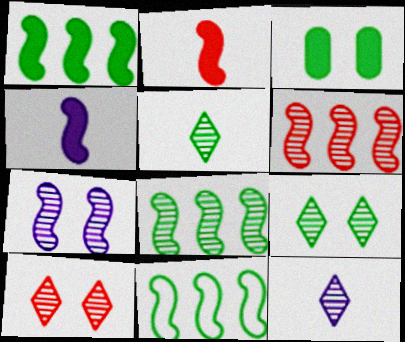[[1, 8, 11], 
[2, 7, 11], 
[3, 5, 11]]